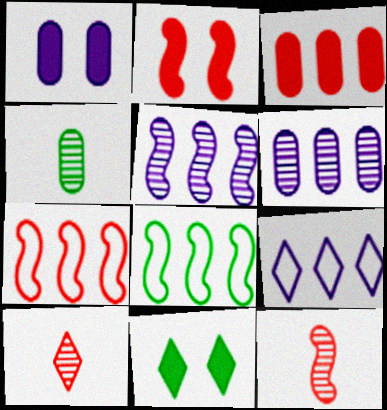[[1, 2, 11], 
[1, 8, 10], 
[2, 4, 9], 
[2, 7, 12], 
[4, 8, 11], 
[9, 10, 11]]